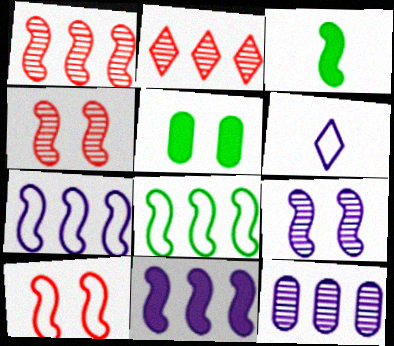[[1, 5, 6], 
[1, 8, 11], 
[3, 4, 7]]